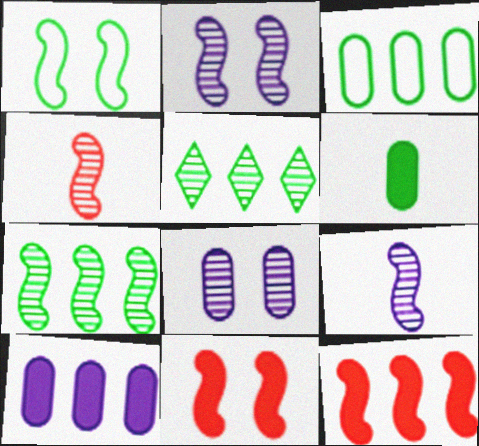[[1, 2, 11], 
[1, 5, 6], 
[1, 9, 12], 
[2, 4, 7], 
[4, 5, 8]]